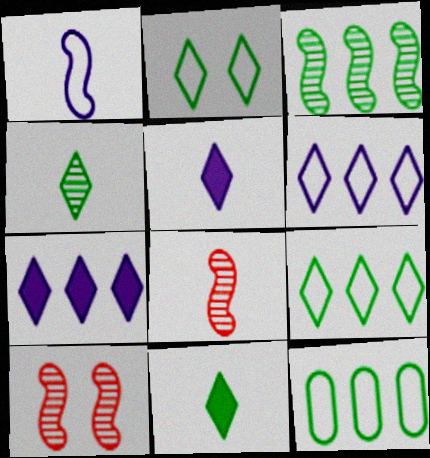[[5, 10, 12]]